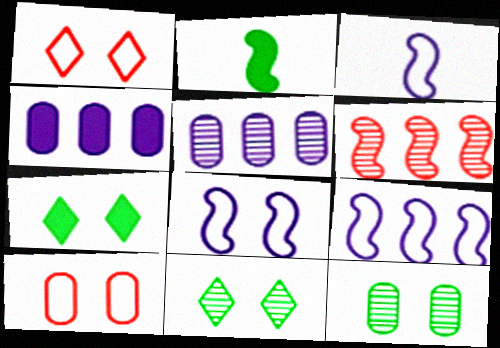[[1, 2, 5], 
[2, 6, 8], 
[3, 8, 9]]